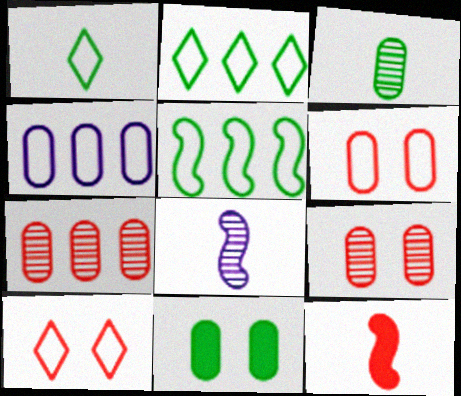[[7, 10, 12]]